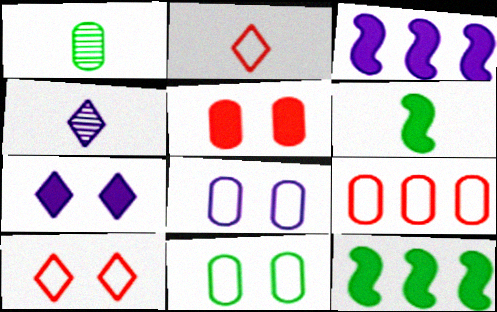[[1, 3, 10], 
[3, 4, 8]]